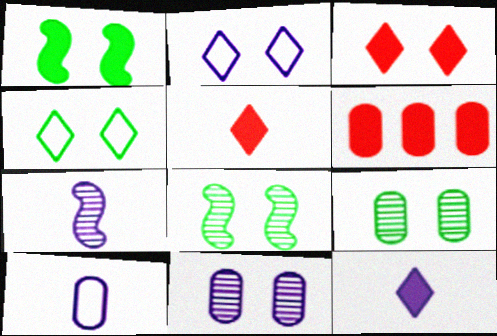[[1, 4, 9], 
[1, 6, 12], 
[4, 6, 7], 
[6, 9, 10], 
[7, 10, 12]]